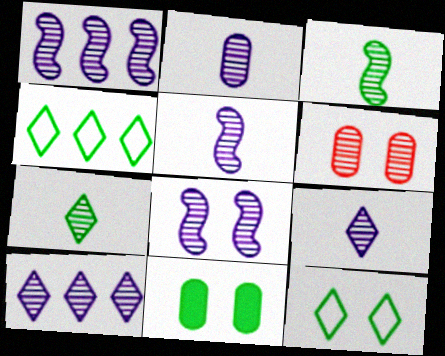[[1, 5, 8], 
[1, 6, 7], 
[2, 5, 9], 
[2, 8, 10], 
[3, 4, 11], 
[3, 6, 10]]